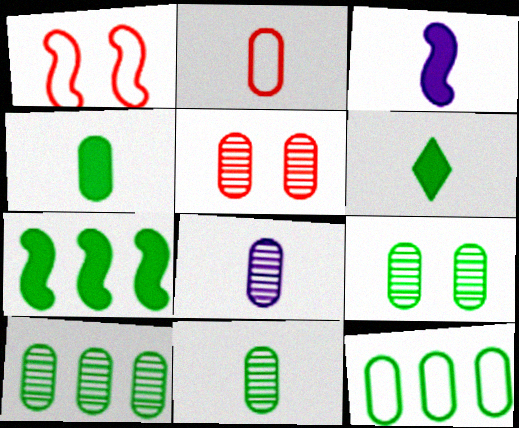[[2, 4, 8], 
[4, 9, 12], 
[5, 8, 10], 
[9, 10, 11]]